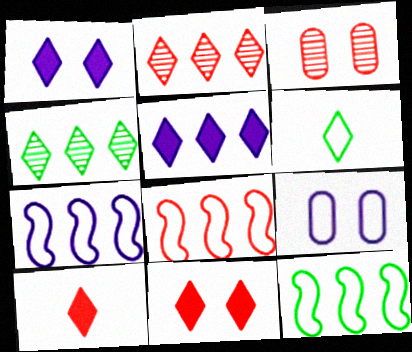[[1, 2, 6], 
[3, 8, 10], 
[6, 8, 9], 
[7, 8, 12]]